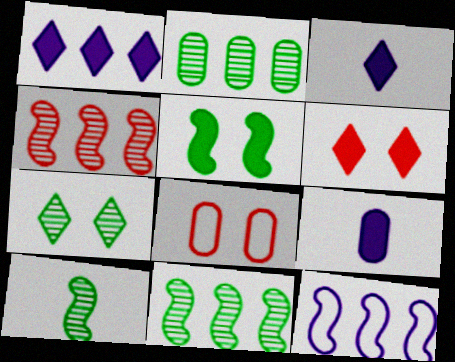[[1, 8, 10], 
[2, 7, 10], 
[2, 8, 9], 
[3, 8, 11]]